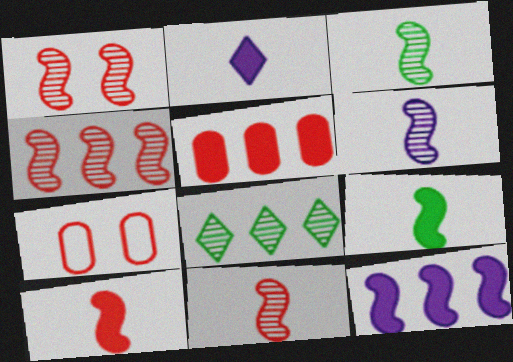[[1, 4, 11], 
[3, 6, 11]]